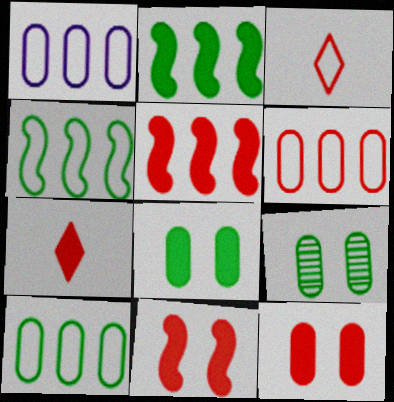[[1, 6, 10], 
[5, 7, 12]]